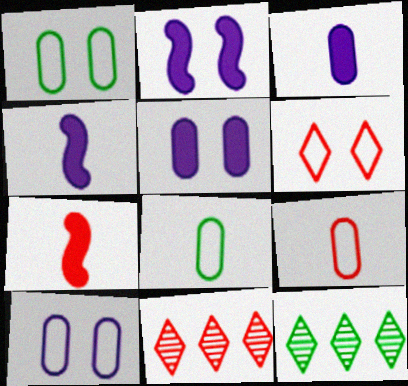[[1, 4, 11], 
[2, 8, 11], 
[2, 9, 12], 
[7, 10, 12]]